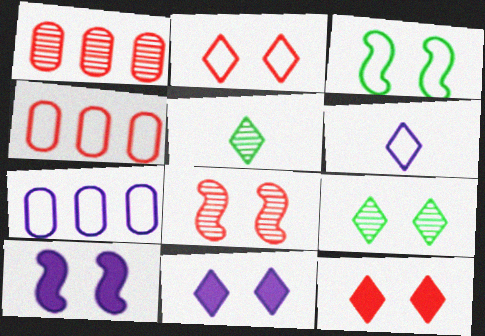[[2, 9, 11], 
[3, 4, 6], 
[3, 8, 10], 
[4, 5, 10]]